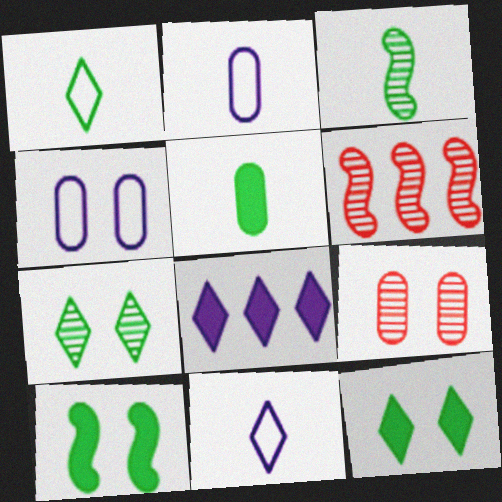[[1, 3, 5], 
[2, 6, 12]]